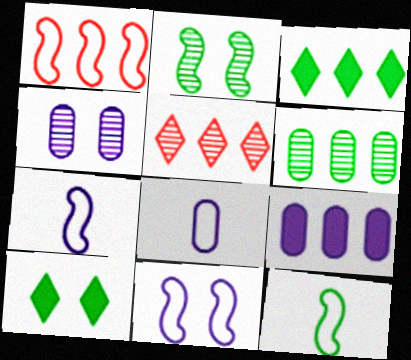[[1, 11, 12], 
[4, 8, 9], 
[6, 10, 12]]